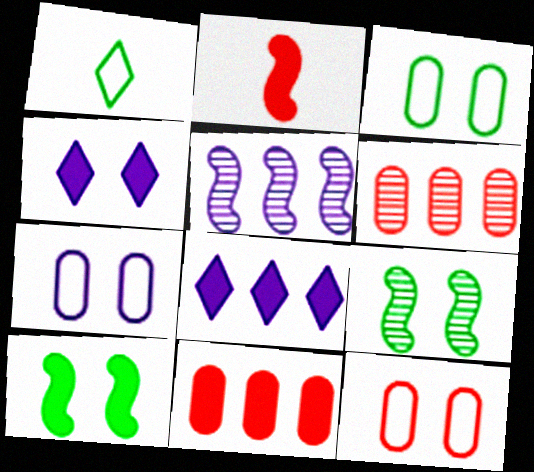[[3, 7, 12], 
[4, 9, 12]]